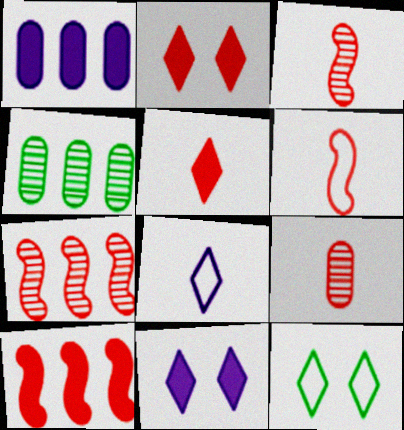[[1, 3, 12], 
[4, 6, 11], 
[5, 6, 9]]